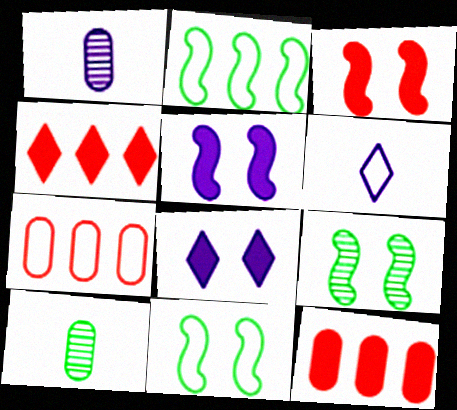[[1, 4, 11], 
[6, 7, 11], 
[6, 9, 12]]